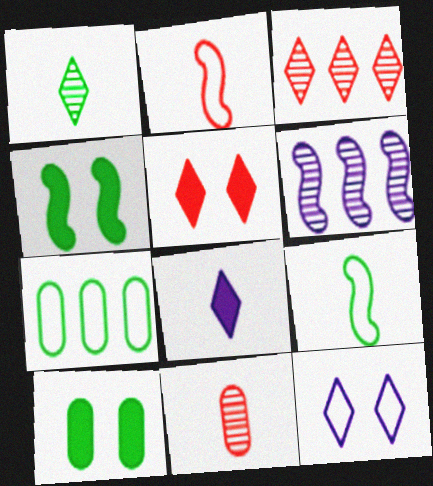[[1, 4, 7], 
[2, 4, 6], 
[2, 7, 12], 
[8, 9, 11]]